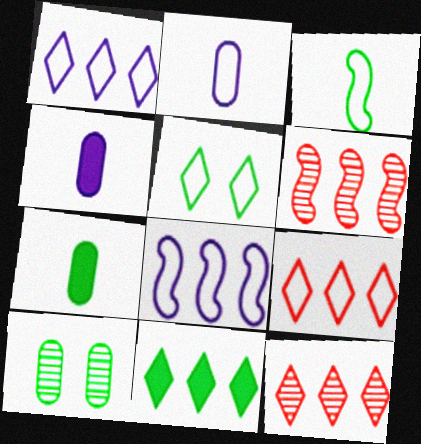[[1, 11, 12], 
[3, 10, 11], 
[4, 5, 6]]